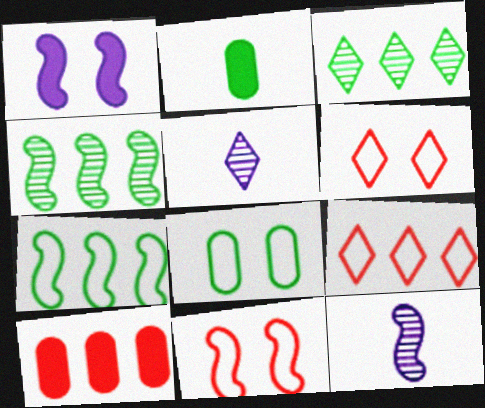[]